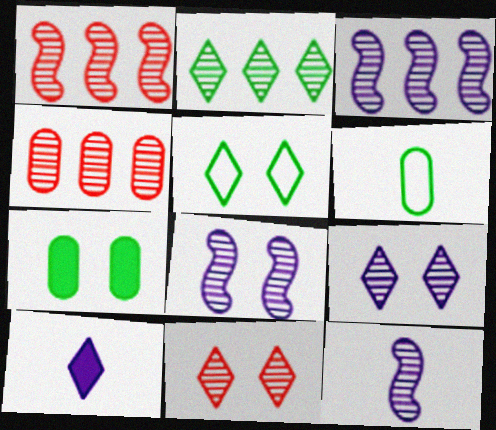[[2, 3, 4], 
[3, 8, 12]]